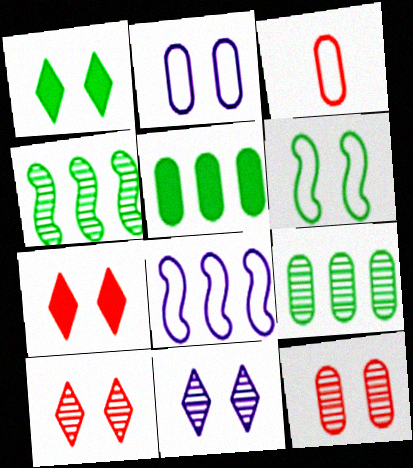[]